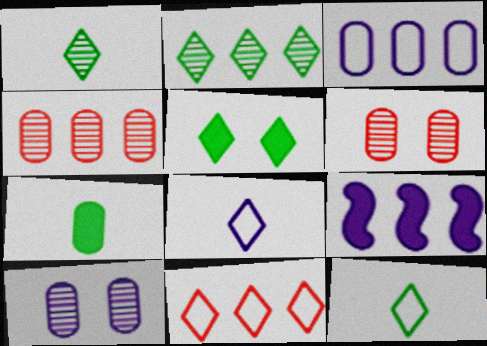[[2, 5, 12], 
[3, 6, 7], 
[6, 9, 12], 
[8, 9, 10]]